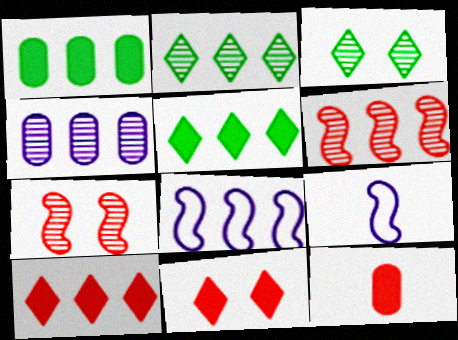[[2, 4, 6], 
[3, 8, 12]]